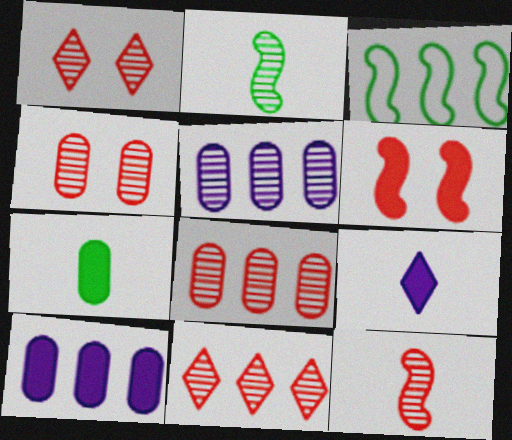[[1, 2, 5], 
[1, 8, 12], 
[3, 4, 9], 
[3, 10, 11], 
[4, 11, 12]]